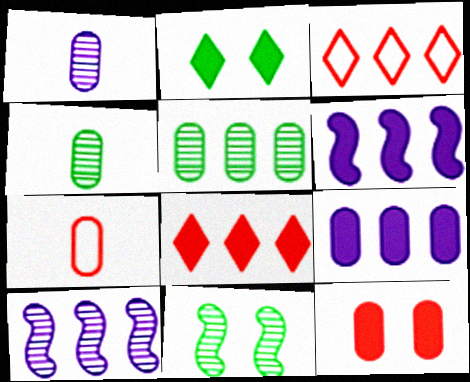[[2, 7, 10], 
[3, 5, 6]]